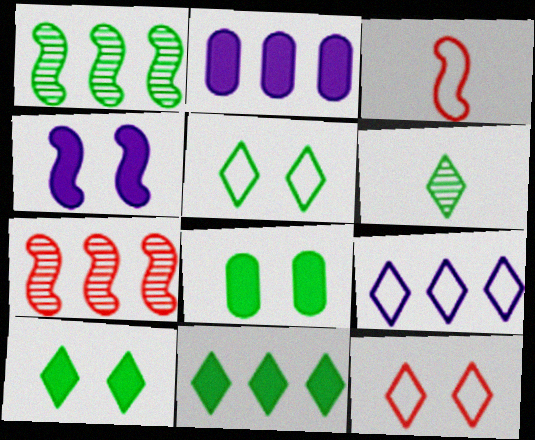[[1, 3, 4], 
[5, 6, 11]]